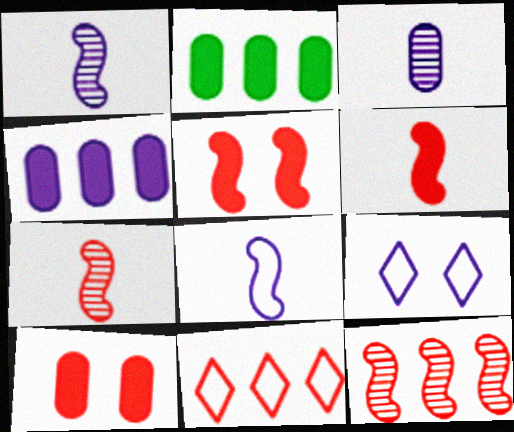[[1, 4, 9], 
[2, 7, 9], 
[7, 10, 11]]